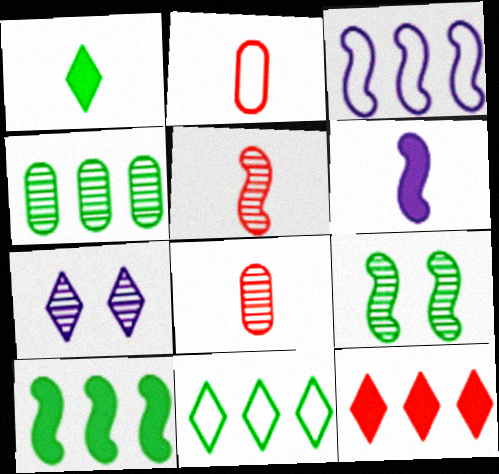[[2, 7, 10], 
[3, 4, 12], 
[4, 5, 7], 
[4, 10, 11]]